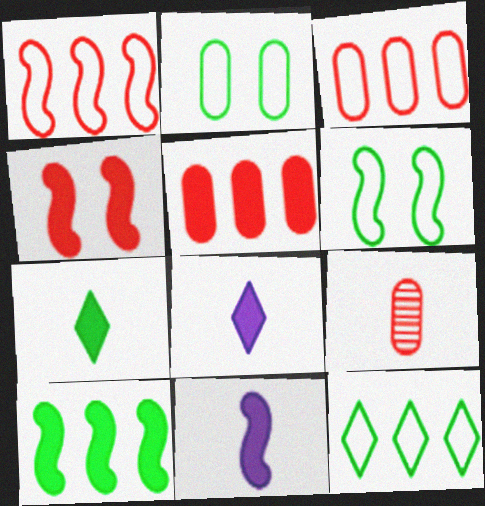[[4, 10, 11]]